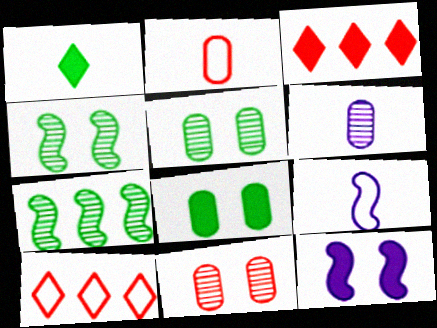[[3, 5, 9]]